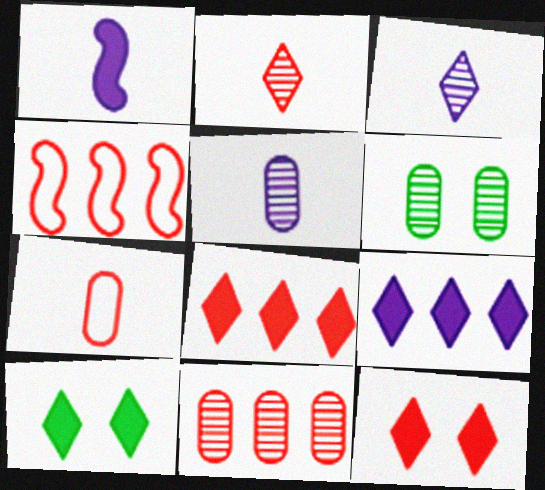[[4, 5, 10], 
[4, 8, 11], 
[5, 6, 11]]